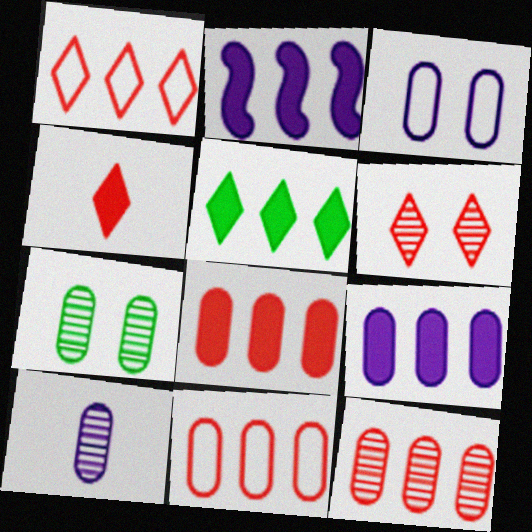[[1, 4, 6], 
[2, 5, 8], 
[3, 9, 10], 
[7, 10, 12], 
[8, 11, 12]]